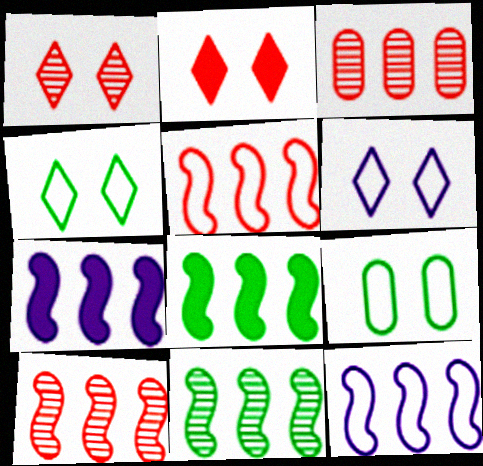[[5, 7, 11], 
[8, 10, 12]]